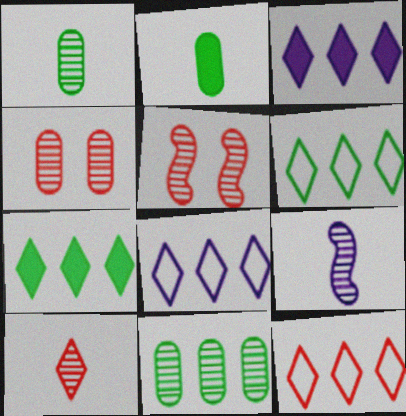[[1, 9, 10], 
[2, 5, 8], 
[6, 8, 12]]